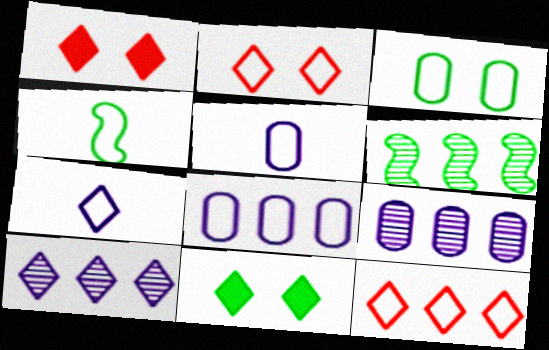[[1, 4, 9], 
[1, 5, 6], 
[2, 4, 8]]